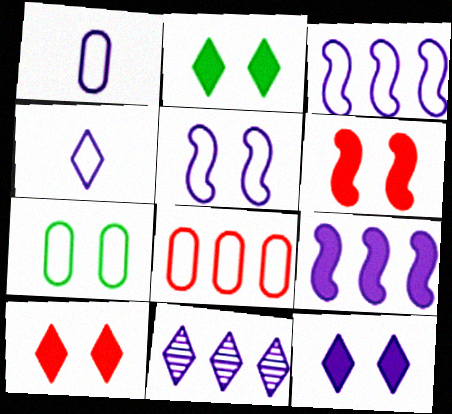[[1, 7, 8], 
[2, 10, 12], 
[4, 11, 12]]